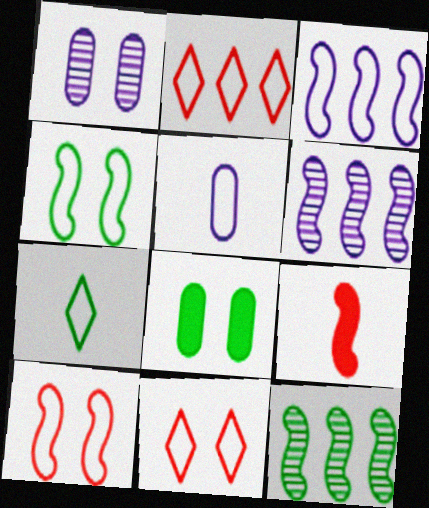[[2, 4, 5], 
[4, 6, 9], 
[7, 8, 12]]